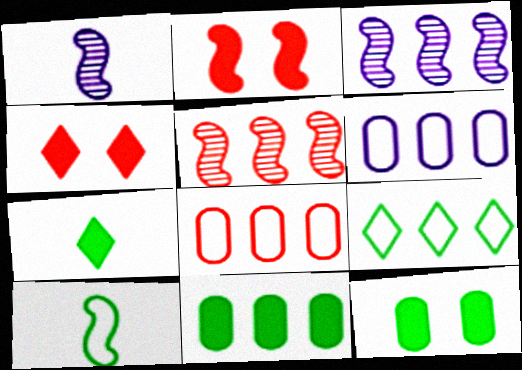[[2, 3, 10]]